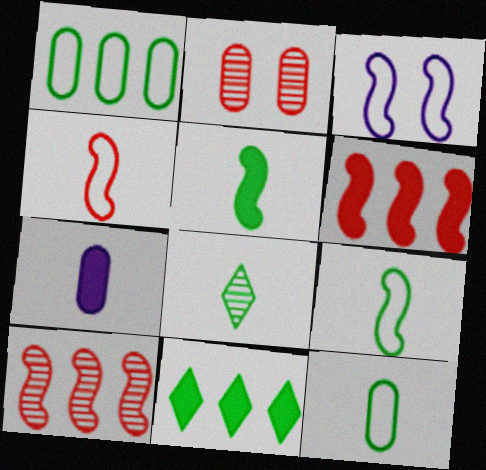[[1, 2, 7], 
[3, 5, 10], 
[4, 7, 8], 
[5, 8, 12]]